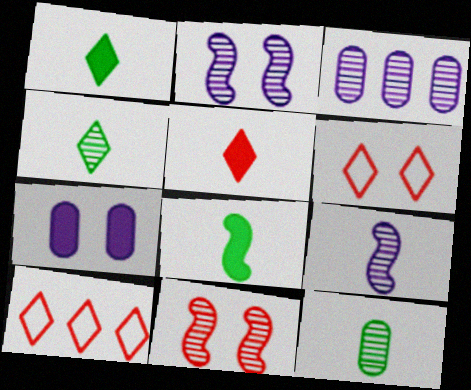[[3, 4, 11], 
[3, 6, 8]]